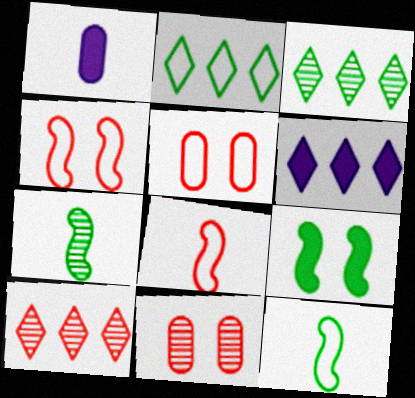[[1, 3, 4], 
[2, 6, 10], 
[5, 6, 7], 
[6, 11, 12]]